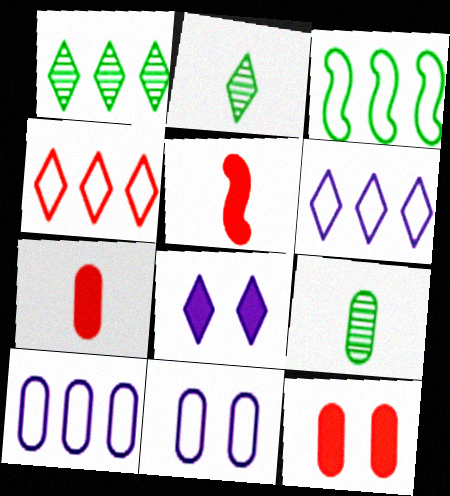[[1, 5, 11], 
[2, 4, 8], 
[3, 4, 10], 
[9, 10, 12]]